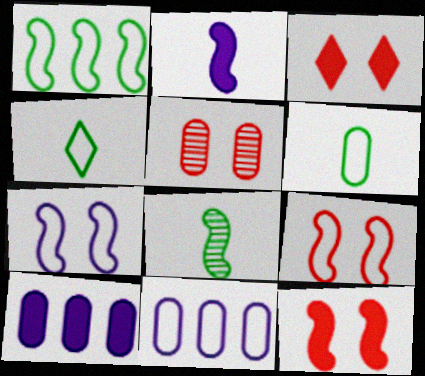[[3, 5, 9], 
[3, 8, 11], 
[4, 9, 11], 
[5, 6, 10]]